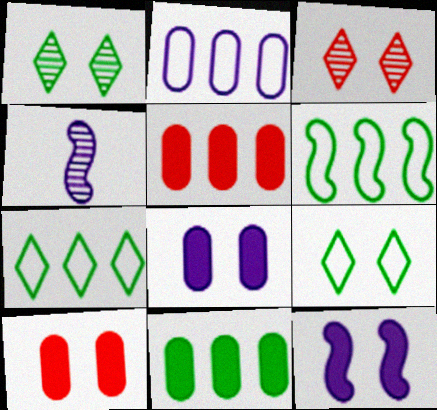[[4, 5, 9], 
[4, 7, 10]]